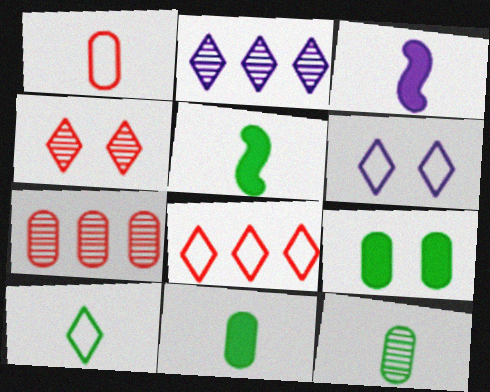[[5, 6, 7], 
[5, 10, 12], 
[6, 8, 10]]